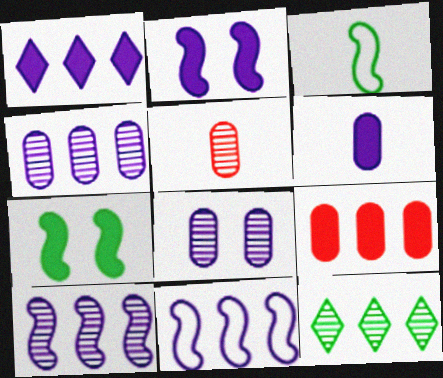[[1, 2, 6], 
[1, 4, 11], 
[9, 11, 12]]